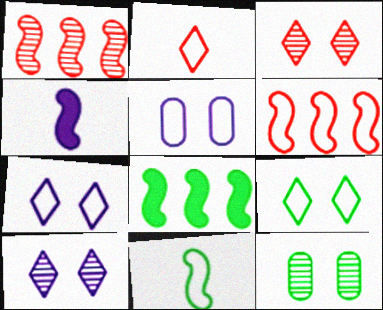[]